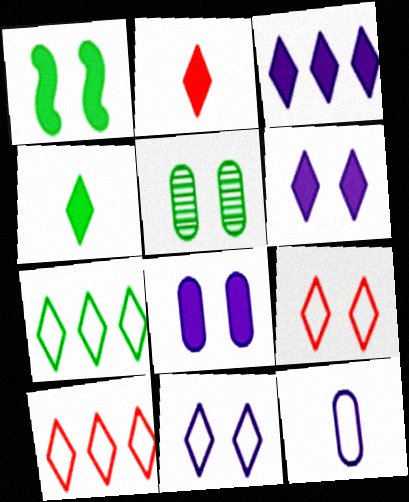[]